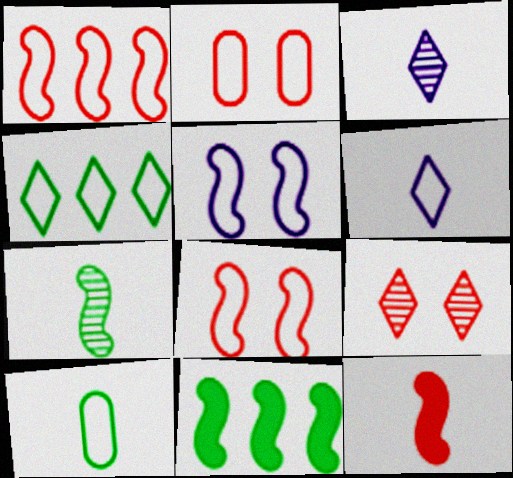[[2, 3, 11], 
[3, 10, 12]]